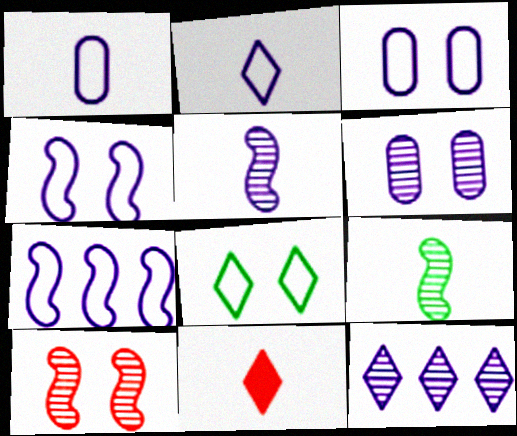[[1, 9, 11], 
[2, 3, 7], 
[5, 6, 12], 
[8, 11, 12]]